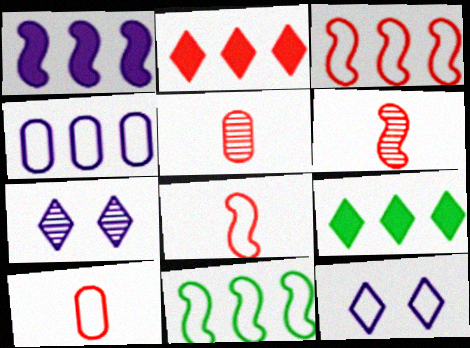[[10, 11, 12]]